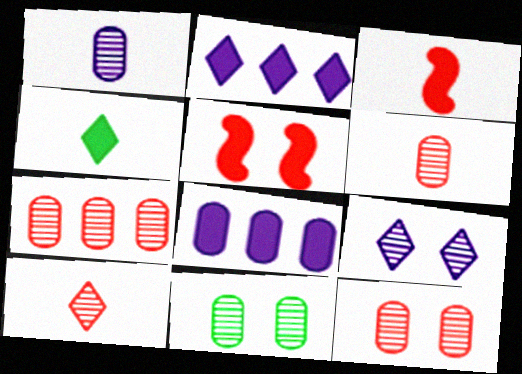[[1, 7, 11], 
[4, 5, 8], 
[6, 7, 12]]